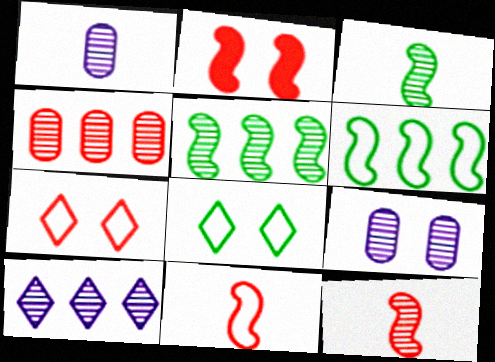[[2, 8, 9], 
[4, 5, 10]]